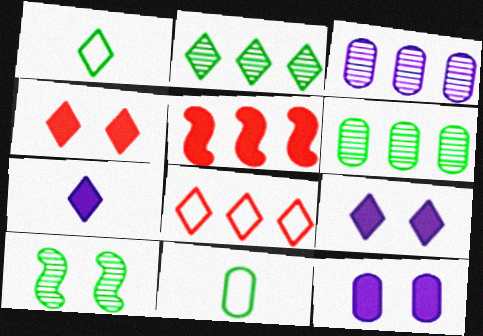[]